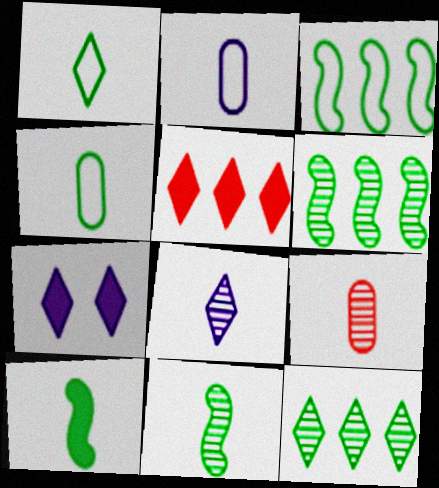[[3, 7, 9], 
[8, 9, 11]]